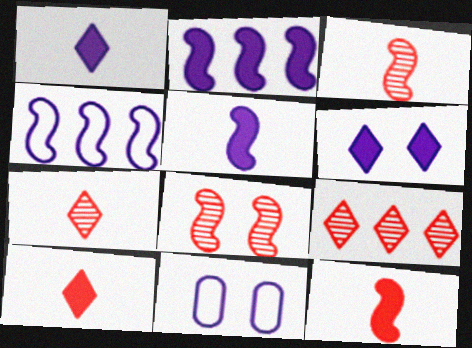[]